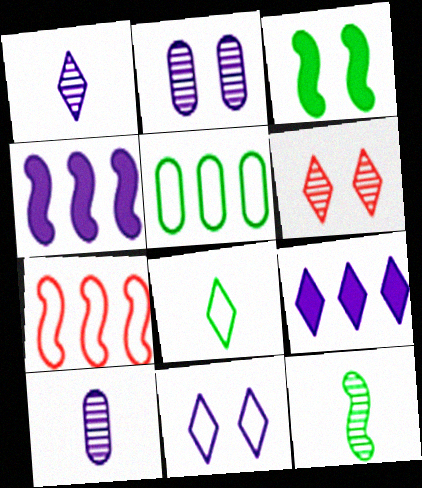[[1, 9, 11], 
[4, 10, 11], 
[6, 8, 9]]